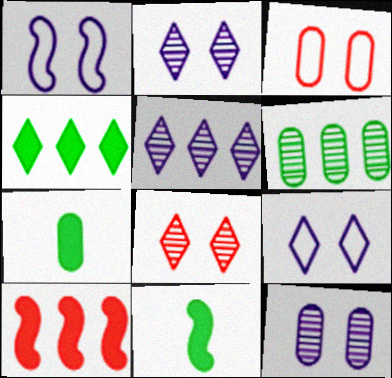[[3, 5, 11]]